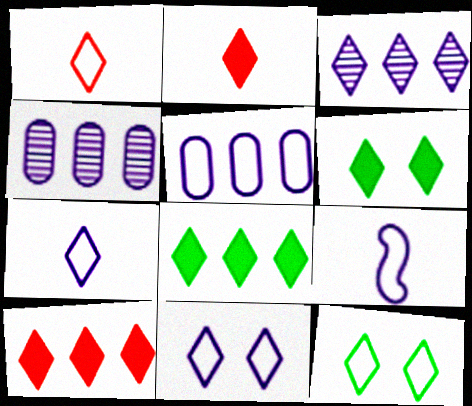[[1, 3, 6], 
[2, 3, 12], 
[5, 9, 11]]